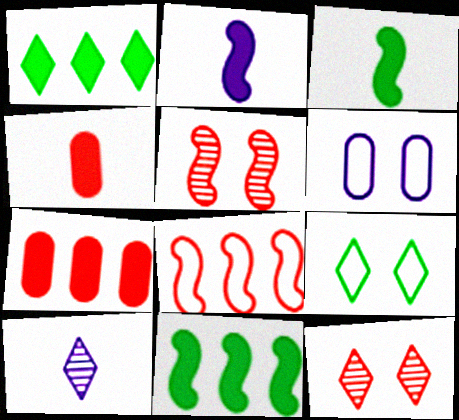[[4, 8, 12]]